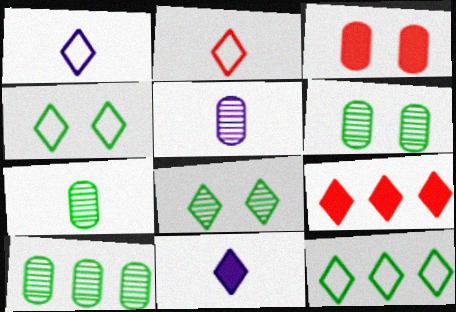[[1, 8, 9], 
[6, 7, 10]]